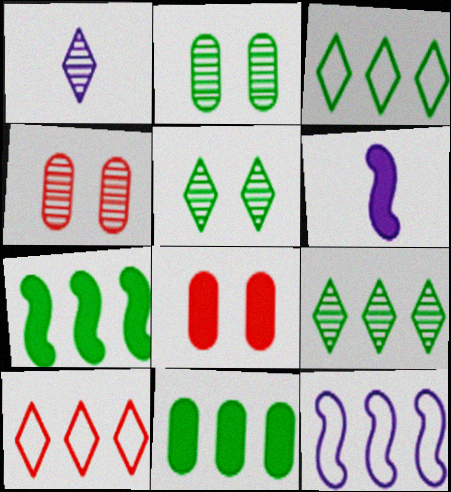[[2, 6, 10], 
[3, 4, 6]]